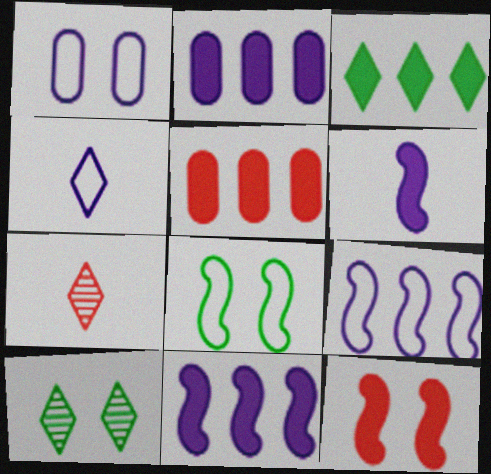[[1, 4, 9], 
[1, 10, 12], 
[2, 7, 8], 
[3, 5, 11]]